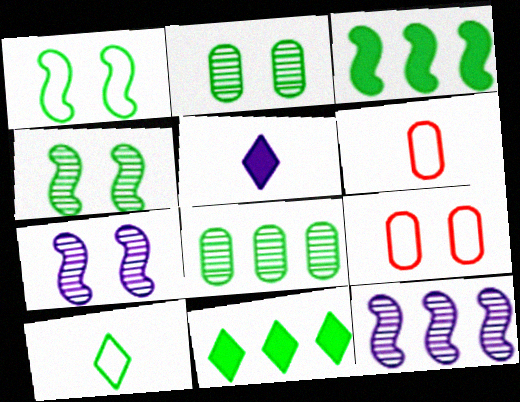[[2, 3, 10], 
[6, 7, 11]]